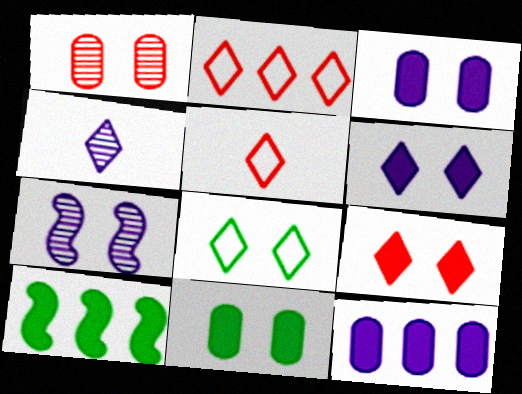[]